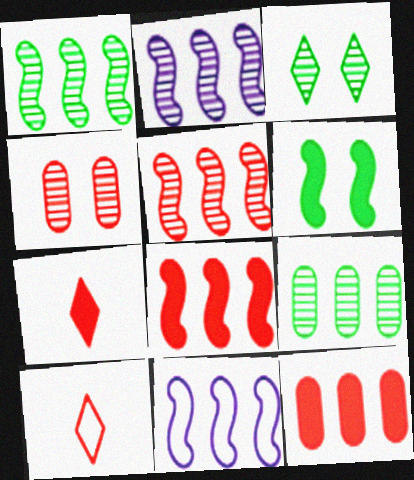[[1, 2, 5], 
[1, 8, 11], 
[4, 8, 10]]